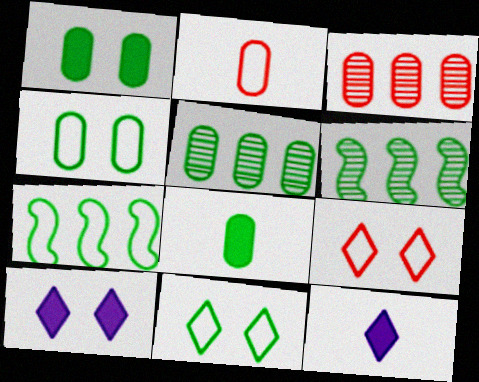[[2, 6, 10], 
[4, 5, 8], 
[6, 8, 11]]